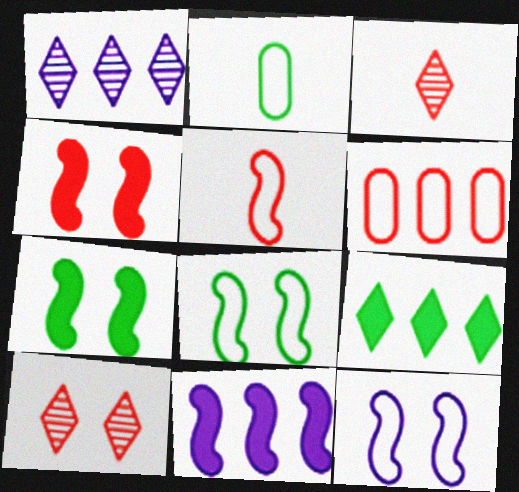[[1, 2, 4], 
[2, 10, 11], 
[3, 4, 6]]